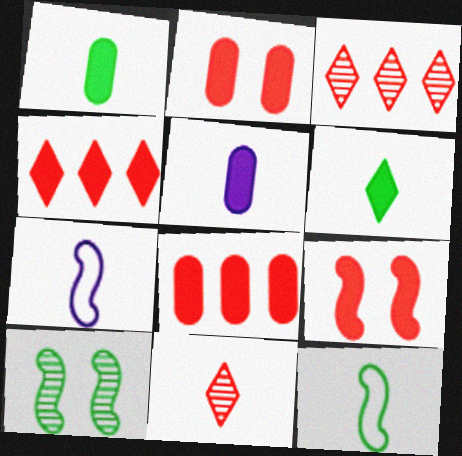[[1, 7, 11], 
[5, 11, 12]]